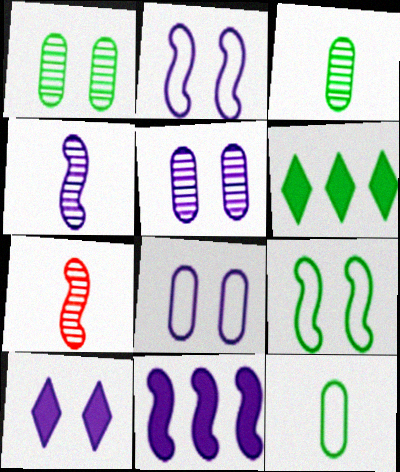[[2, 4, 11], 
[2, 5, 10], 
[3, 6, 9], 
[6, 7, 8], 
[7, 9, 11]]